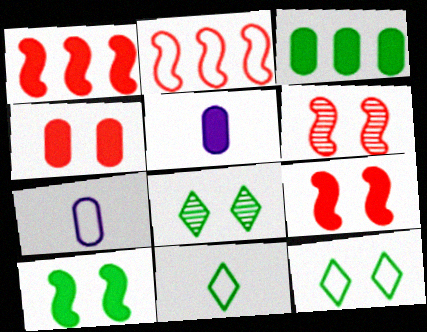[[1, 7, 8], 
[2, 5, 8], 
[2, 7, 12], 
[3, 4, 5]]